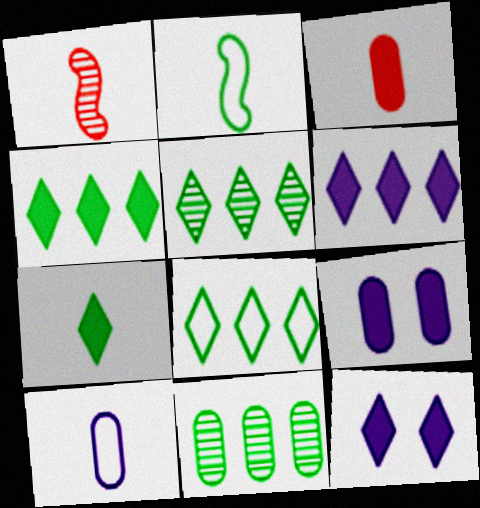[[1, 7, 10], 
[1, 8, 9], 
[4, 5, 8]]